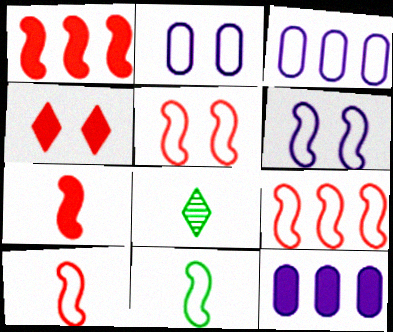[[1, 2, 8], 
[5, 8, 12], 
[5, 9, 10], 
[6, 9, 11]]